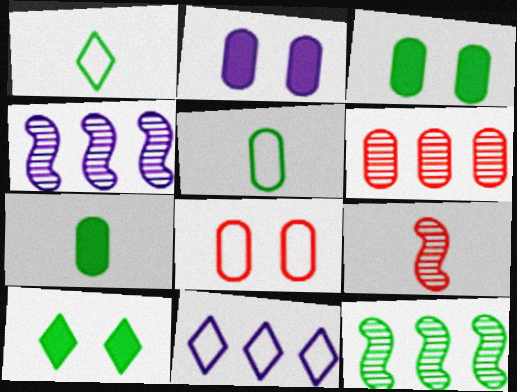[[1, 3, 12], 
[2, 5, 6], 
[3, 9, 11], 
[5, 10, 12]]